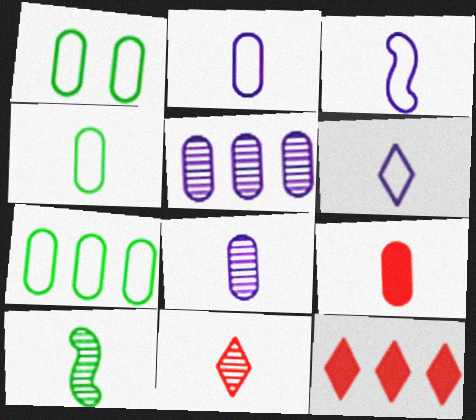[[1, 4, 7], 
[1, 5, 9], 
[2, 3, 6], 
[4, 8, 9], 
[6, 9, 10], 
[8, 10, 11]]